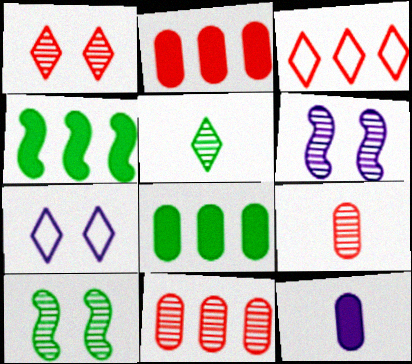[[3, 10, 12], 
[4, 7, 9], 
[5, 6, 11]]